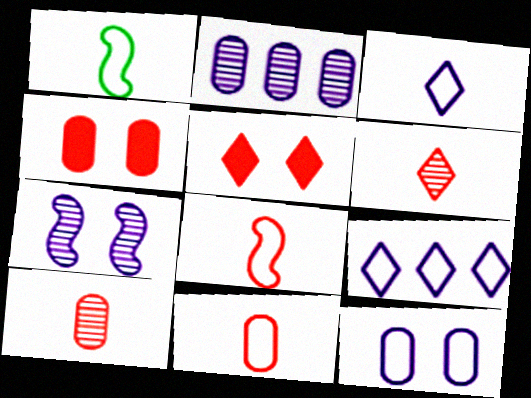[[1, 2, 5], 
[1, 3, 11]]